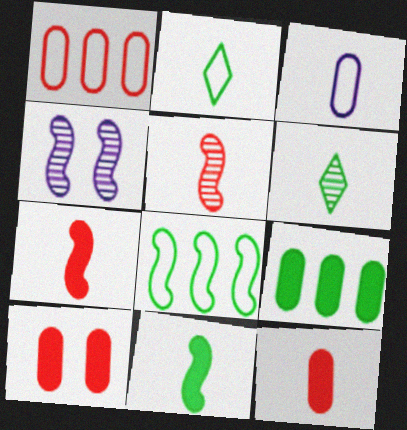[[3, 6, 7], 
[4, 7, 8]]